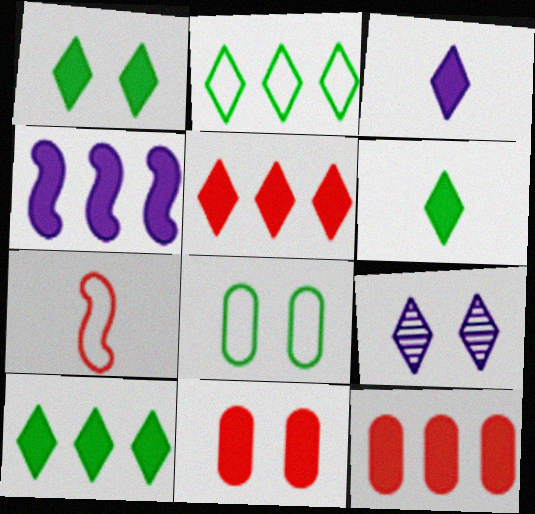[[1, 3, 5], 
[1, 6, 10], 
[4, 6, 11], 
[4, 10, 12]]